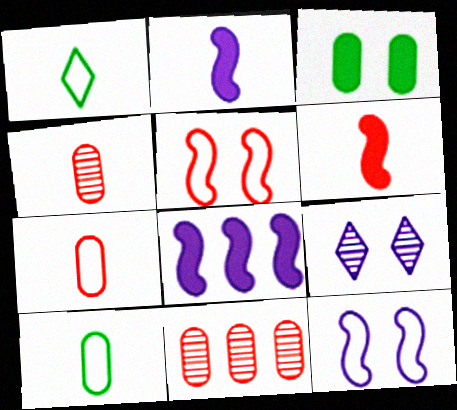[[1, 2, 4], 
[3, 5, 9]]